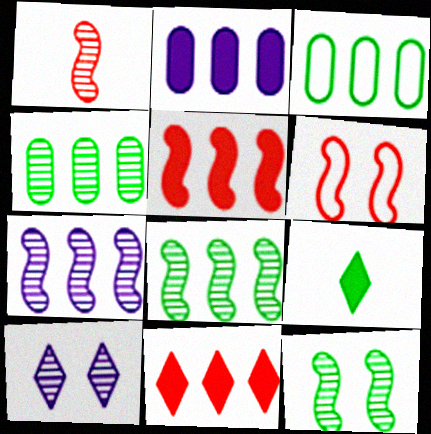[[1, 4, 10], 
[1, 5, 6], 
[1, 7, 12], 
[3, 7, 11], 
[3, 9, 12]]